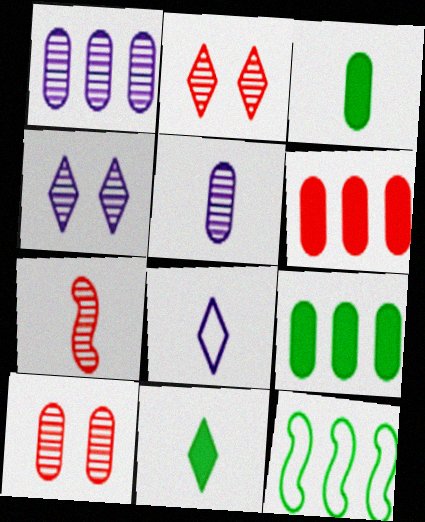[[3, 7, 8]]